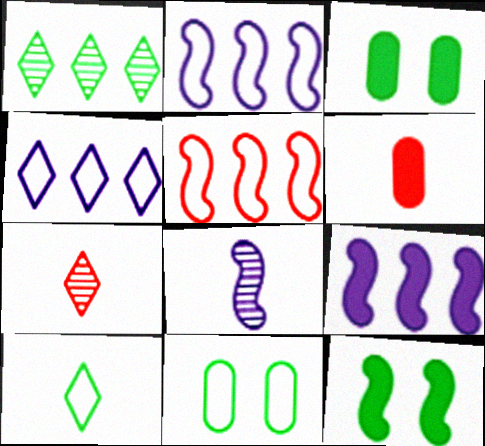[[2, 3, 7], 
[5, 8, 12], 
[6, 8, 10], 
[7, 9, 11]]